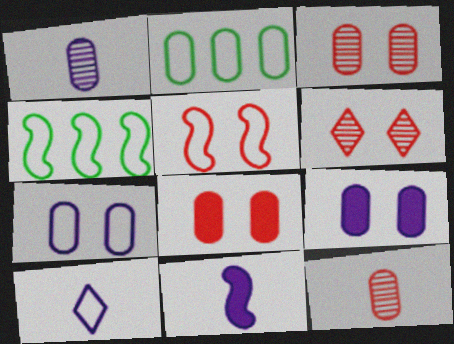[[1, 2, 8], 
[1, 10, 11], 
[2, 5, 10], 
[2, 6, 11], 
[2, 9, 12], 
[5, 6, 8]]